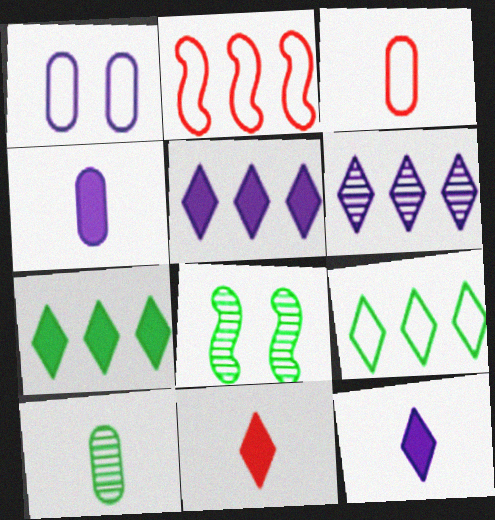[[3, 4, 10], 
[3, 5, 8]]